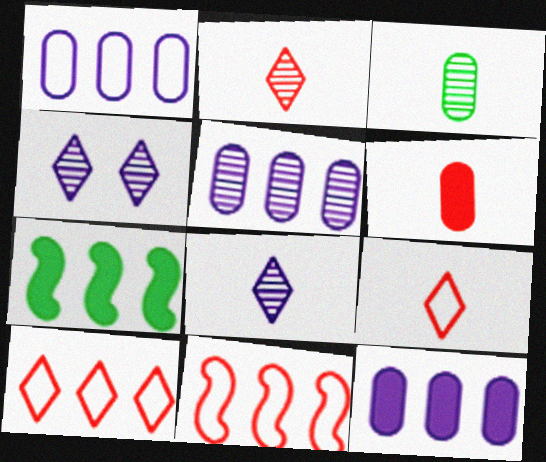[[1, 5, 12], 
[5, 7, 10]]